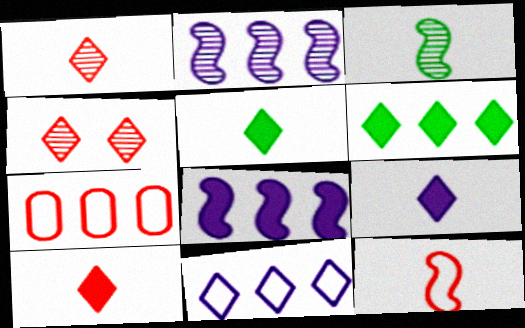[[2, 6, 7], 
[4, 5, 11], 
[5, 9, 10]]